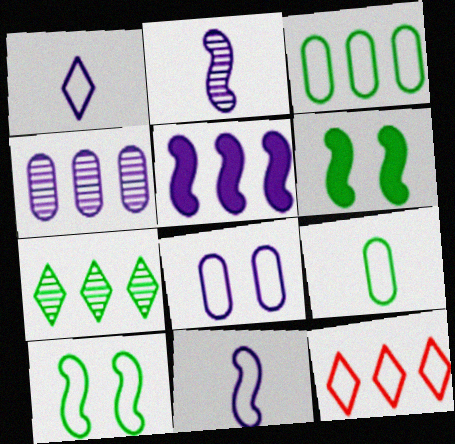[[6, 7, 9]]